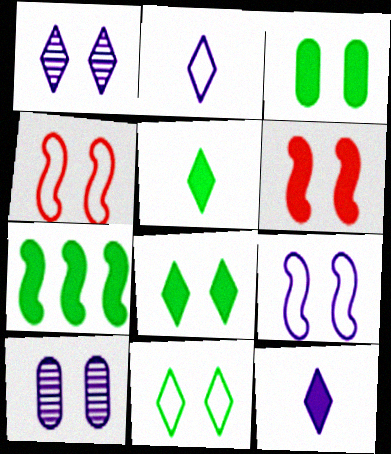[[1, 3, 4], 
[3, 5, 7], 
[4, 8, 10], 
[6, 10, 11]]